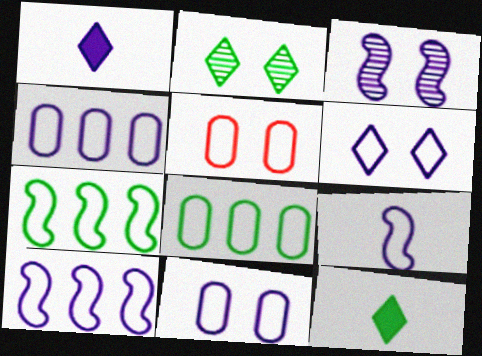[[1, 3, 4], 
[4, 6, 9]]